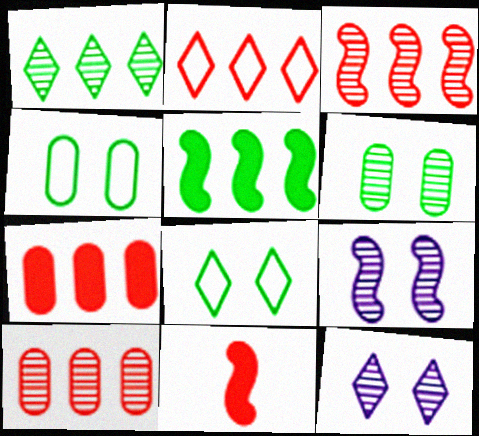[[2, 3, 7]]